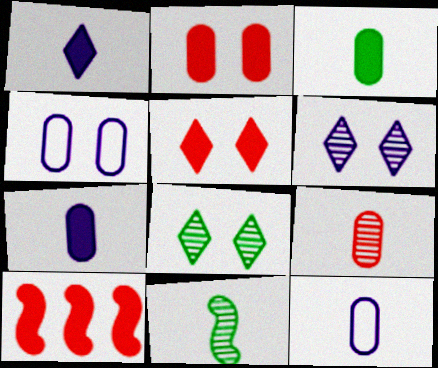[[3, 9, 12], 
[8, 10, 12]]